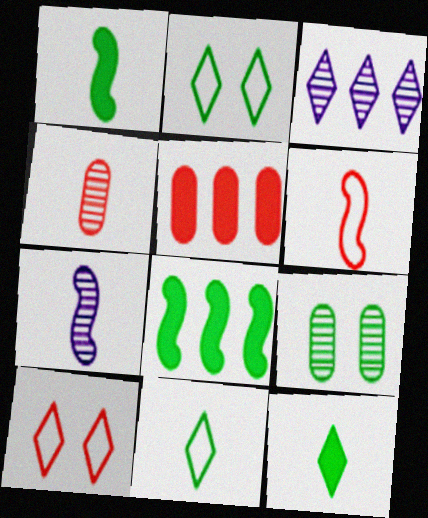[[1, 6, 7], 
[2, 5, 7], 
[3, 10, 12], 
[8, 9, 11]]